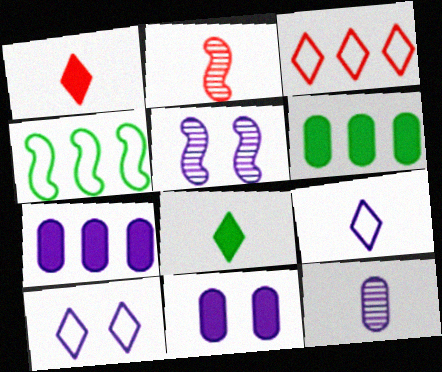[[2, 6, 10], 
[5, 7, 9], 
[5, 10, 11]]